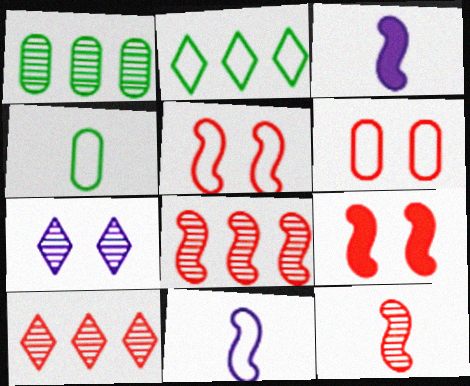[[1, 7, 12], 
[2, 6, 11]]